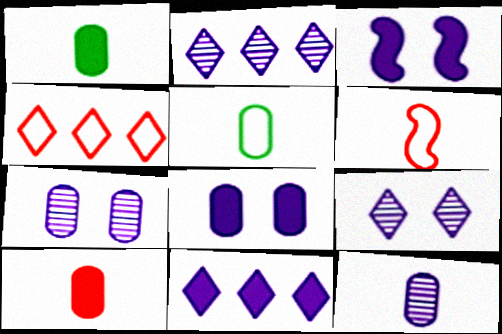[[5, 10, 12]]